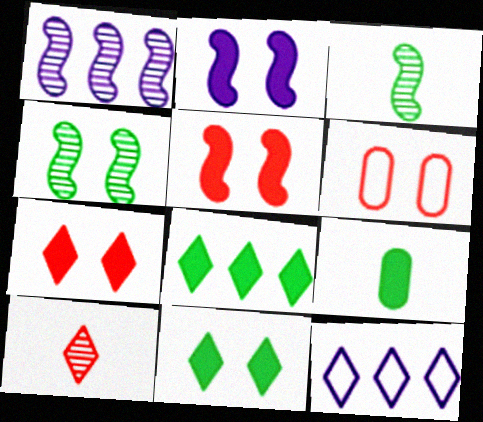[[10, 11, 12]]